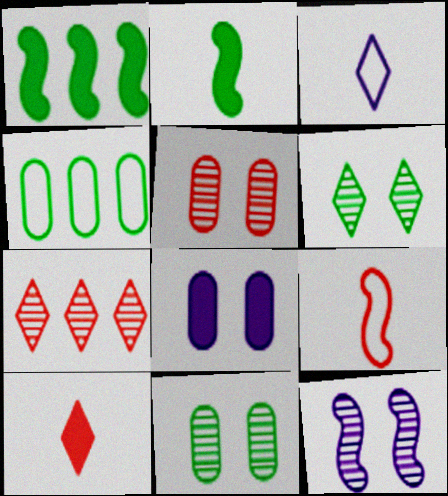[[1, 3, 5], 
[1, 8, 10], 
[1, 9, 12], 
[2, 4, 6], 
[4, 10, 12], 
[5, 6, 12]]